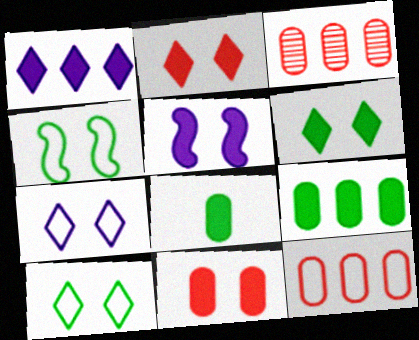[[5, 6, 11]]